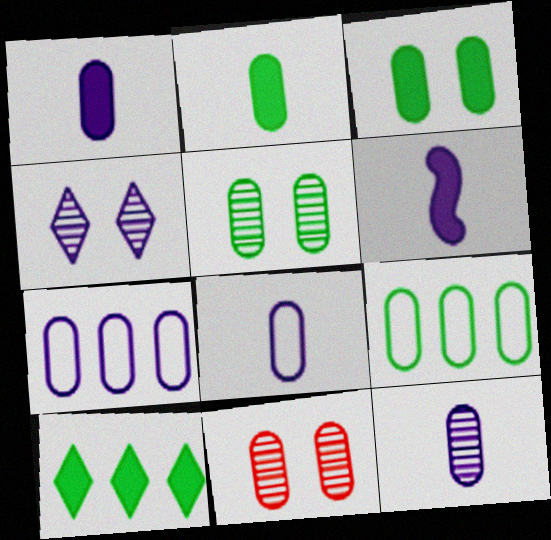[[1, 8, 12], 
[1, 9, 11], 
[2, 5, 9], 
[2, 7, 11], 
[4, 6, 7]]